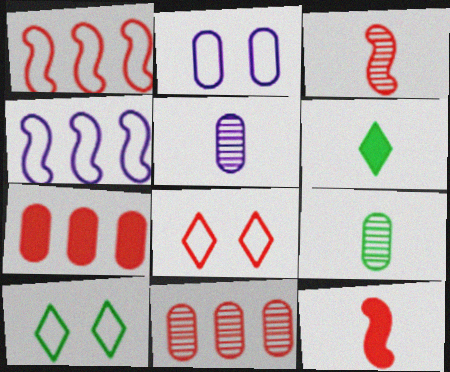[[2, 7, 9], 
[3, 7, 8], 
[8, 11, 12]]